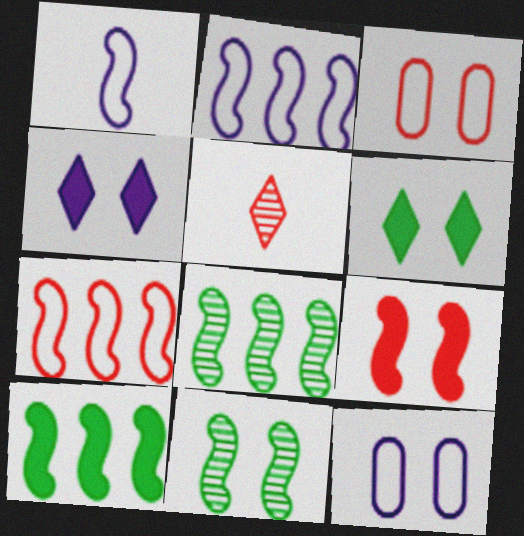[[1, 8, 9], 
[3, 4, 11], 
[5, 10, 12]]